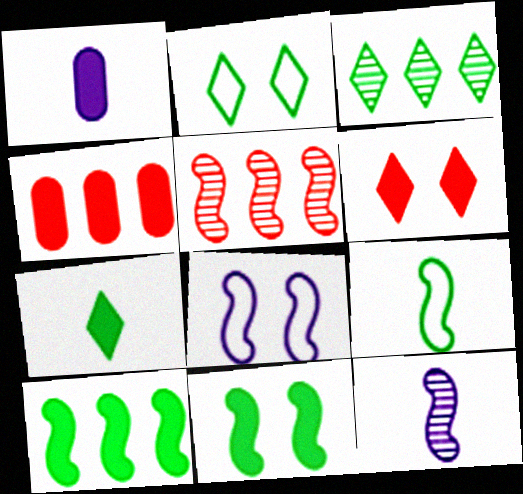[[1, 2, 5], 
[1, 6, 10], 
[2, 3, 7], 
[2, 4, 12]]